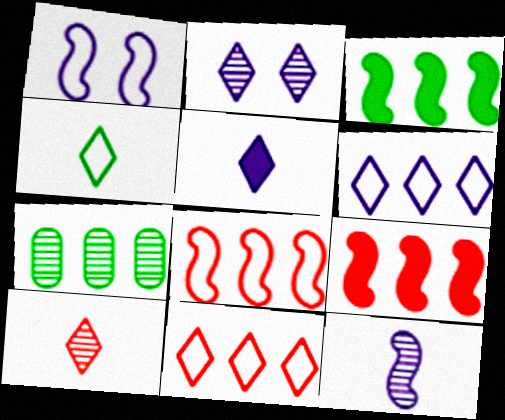[[2, 5, 6], 
[4, 5, 10], 
[6, 7, 9]]